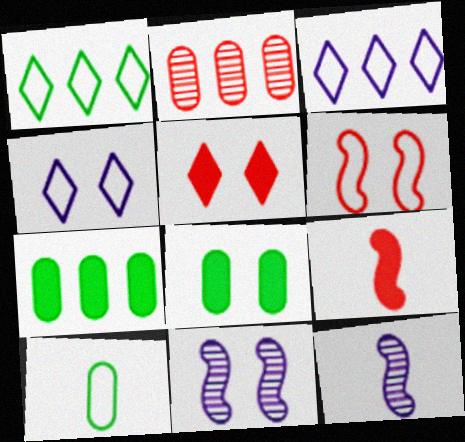[[3, 6, 10]]